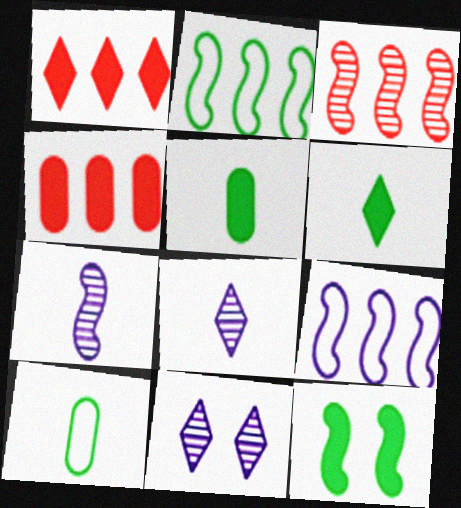[]